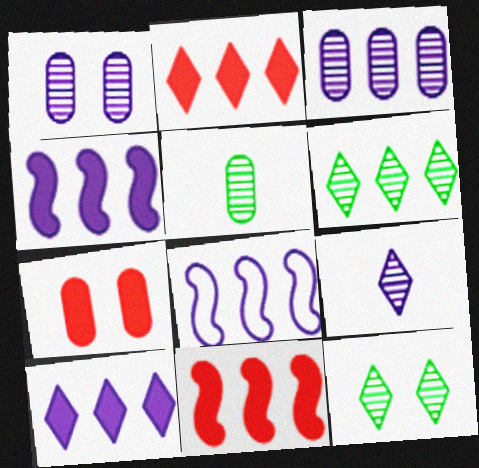[[3, 8, 10]]